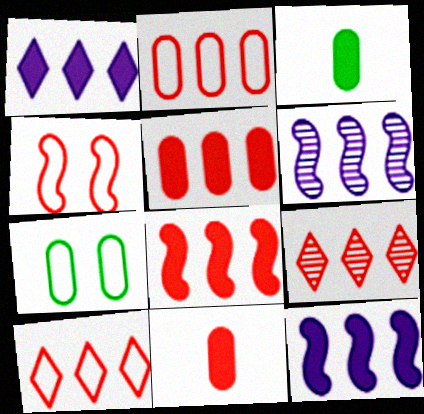[[2, 8, 9], 
[4, 9, 11]]